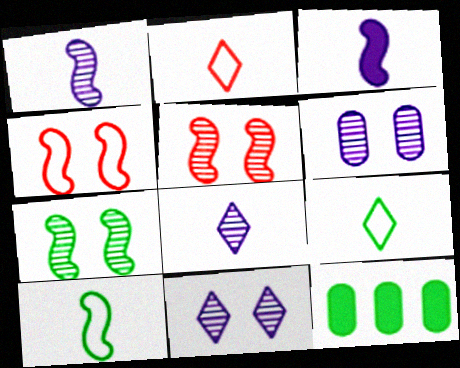[[4, 8, 12], 
[7, 9, 12]]